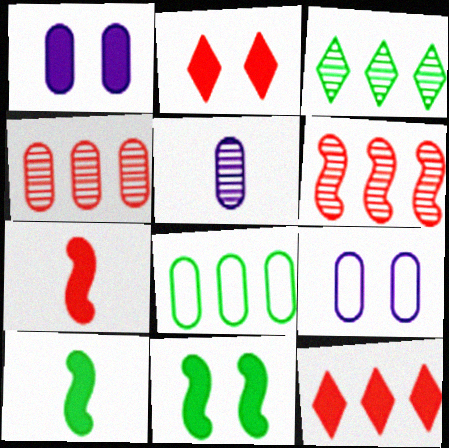[[1, 2, 11], 
[1, 10, 12], 
[3, 7, 9]]